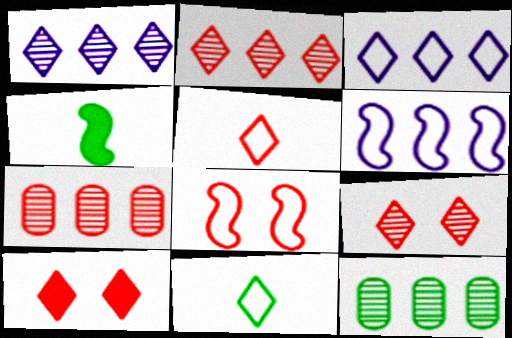[[1, 10, 11], 
[2, 5, 10]]